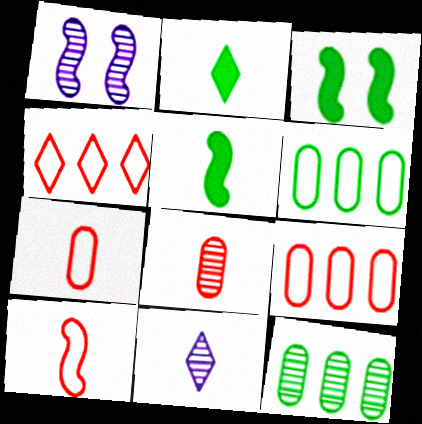[[1, 2, 9], 
[3, 9, 11], 
[5, 7, 11]]